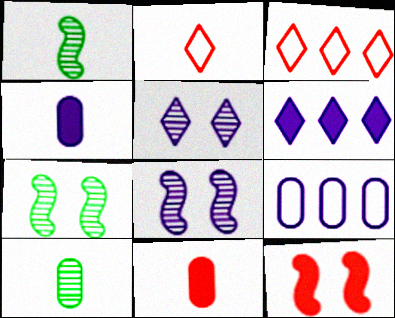[[1, 2, 4], 
[3, 4, 7]]